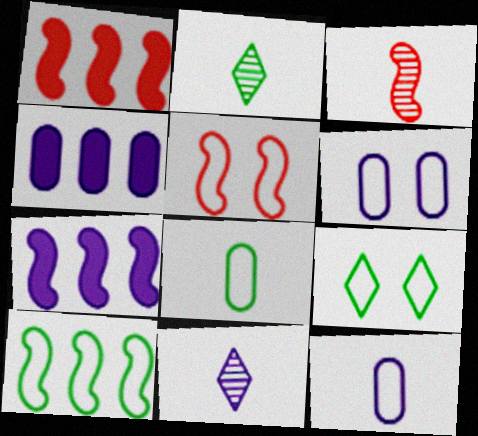[[1, 2, 6], 
[1, 3, 5], 
[2, 4, 5], 
[3, 4, 9], 
[5, 6, 9], 
[6, 7, 11], 
[8, 9, 10]]